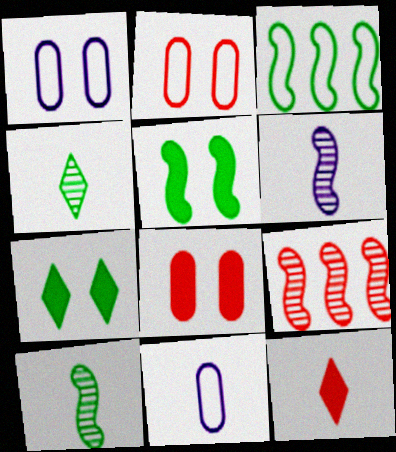[[2, 9, 12], 
[3, 5, 10], 
[7, 9, 11], 
[10, 11, 12]]